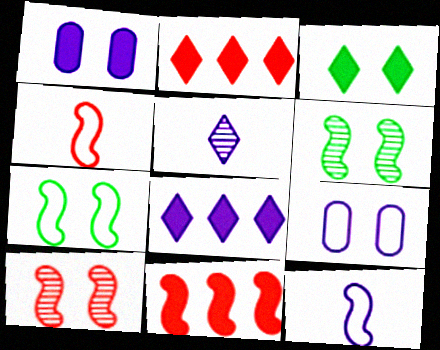[[3, 9, 10], 
[4, 10, 11], 
[6, 11, 12]]